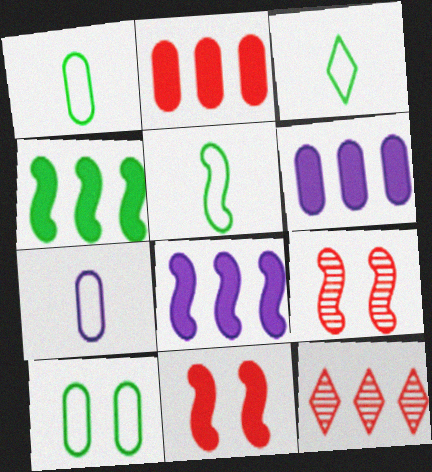[[1, 3, 5], 
[3, 6, 9], 
[5, 8, 9]]